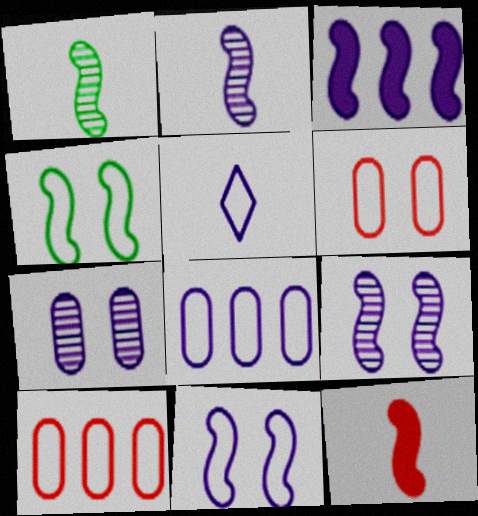[[2, 3, 11], 
[3, 5, 7], 
[4, 5, 10], 
[5, 8, 11]]